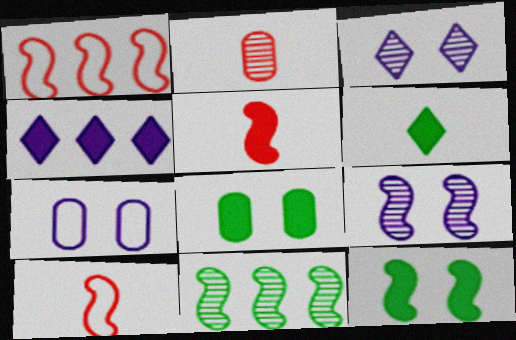[[2, 3, 11], 
[4, 5, 8]]